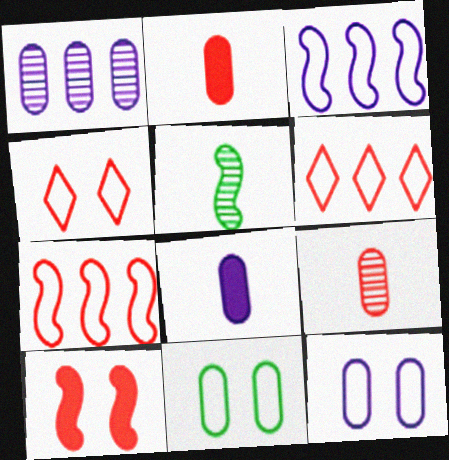[[1, 2, 11], 
[1, 8, 12], 
[3, 5, 10], 
[6, 9, 10]]